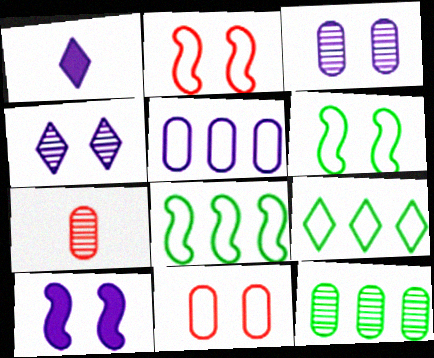[[1, 2, 12], 
[3, 7, 12], 
[7, 9, 10]]